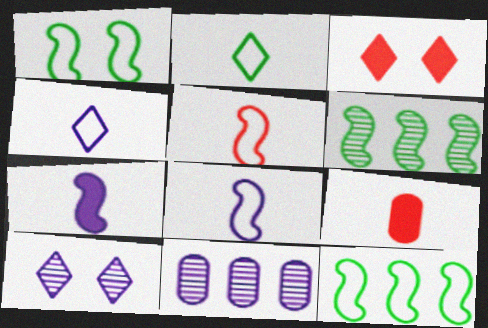[[9, 10, 12]]